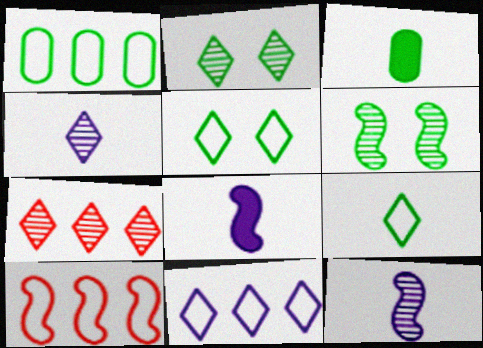[[1, 10, 11], 
[2, 4, 7], 
[6, 8, 10]]